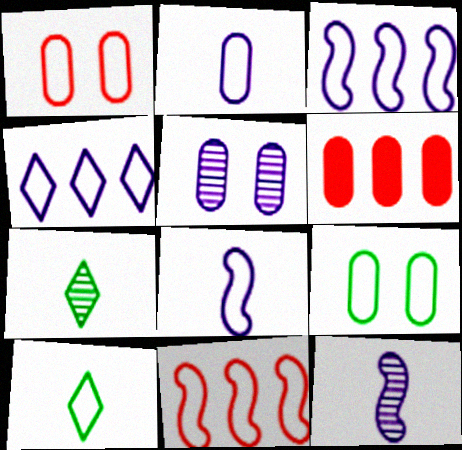[[1, 3, 10]]